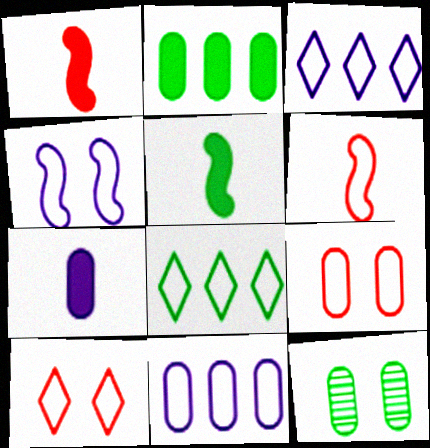[[1, 3, 12], 
[5, 8, 12]]